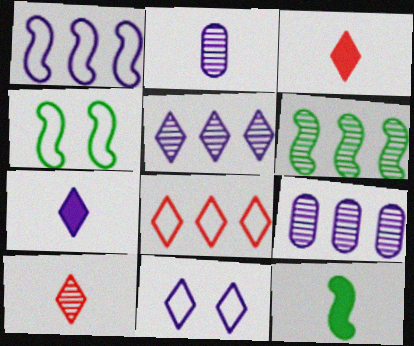[[3, 4, 9], 
[4, 6, 12], 
[5, 7, 11]]